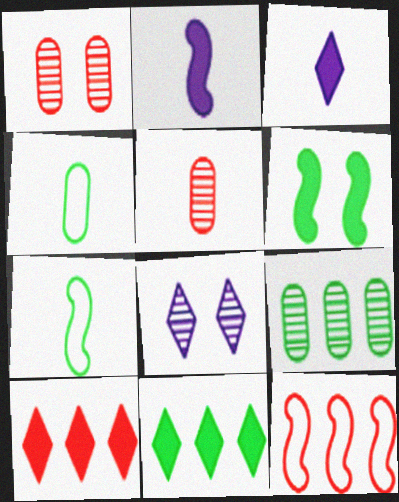[[3, 5, 7]]